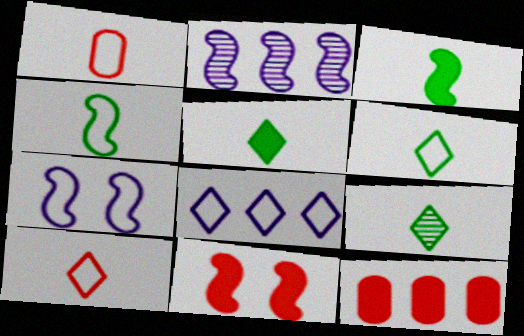[[2, 4, 11], 
[5, 6, 9], 
[7, 9, 12]]